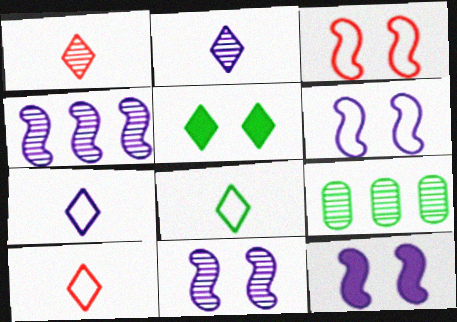[[1, 9, 11], 
[6, 11, 12], 
[7, 8, 10], 
[9, 10, 12]]